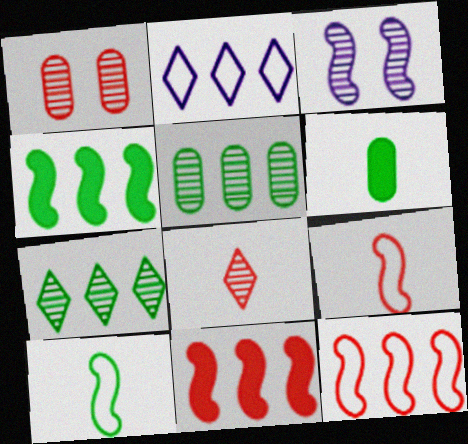[[2, 5, 11], 
[3, 4, 9], 
[3, 5, 8], 
[3, 10, 11]]